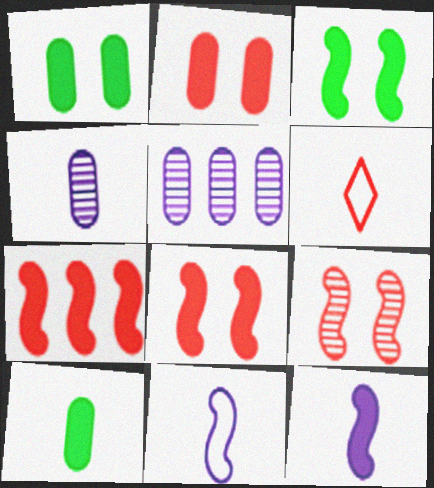[[3, 5, 6], 
[3, 7, 12]]